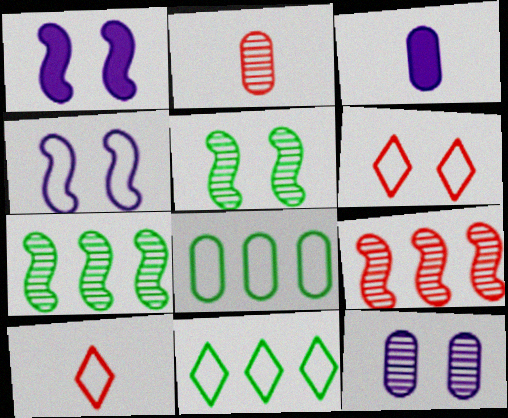[[1, 2, 11], 
[3, 6, 7], 
[4, 8, 10]]